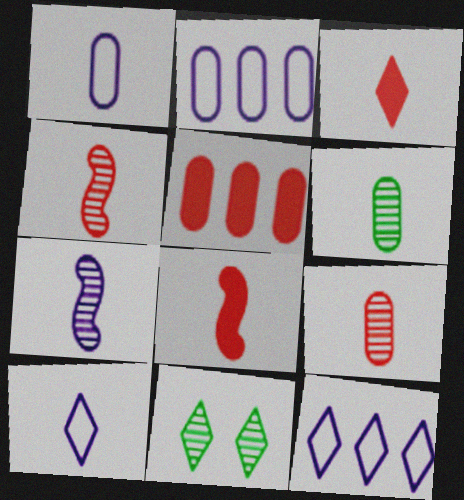[[2, 8, 11], 
[3, 11, 12], 
[6, 8, 10]]